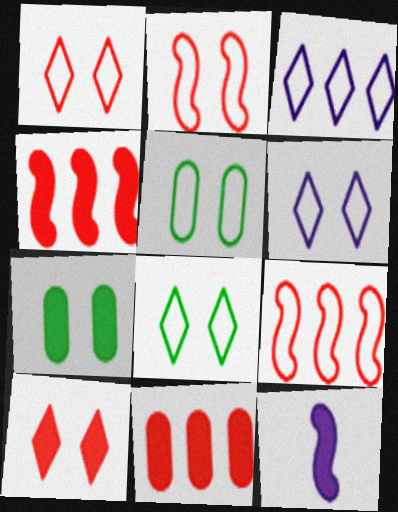[[1, 6, 8], 
[2, 5, 6]]